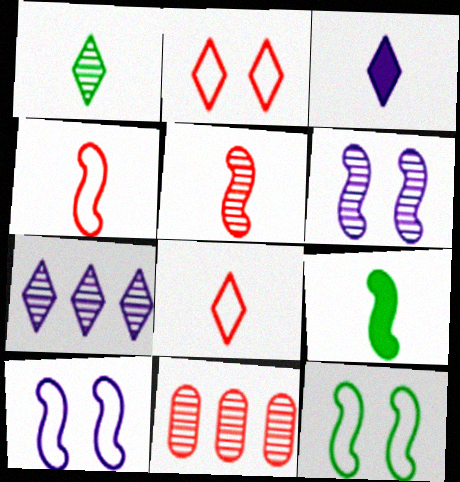[[1, 3, 8], 
[1, 6, 11], 
[3, 11, 12]]